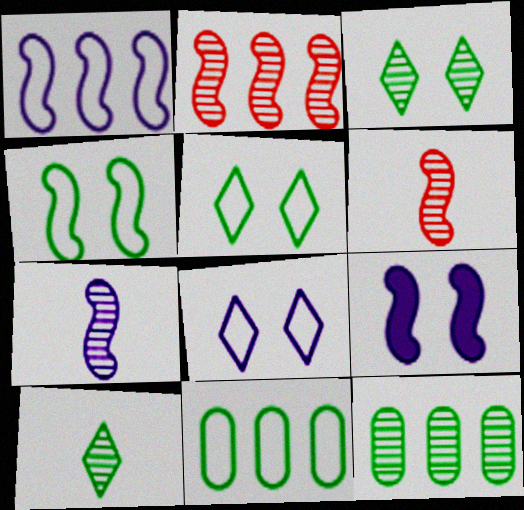[[1, 7, 9]]